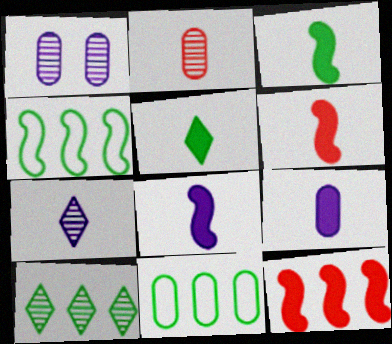[[3, 6, 8], 
[5, 6, 9]]